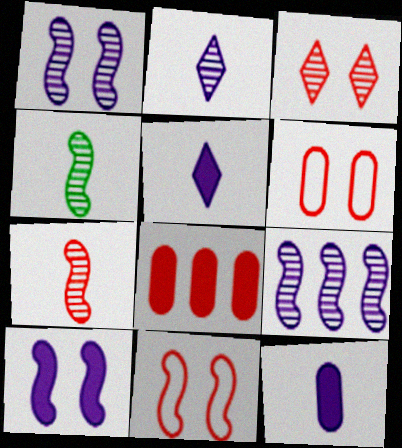[]